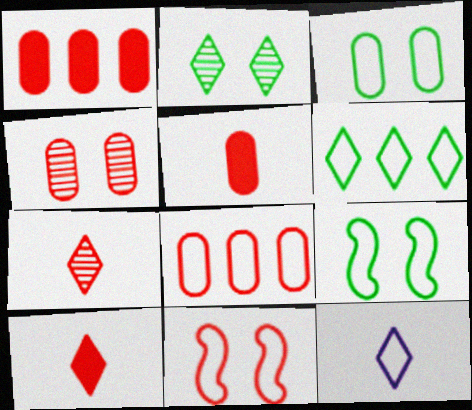[[1, 7, 11], 
[4, 5, 8], 
[8, 9, 12]]